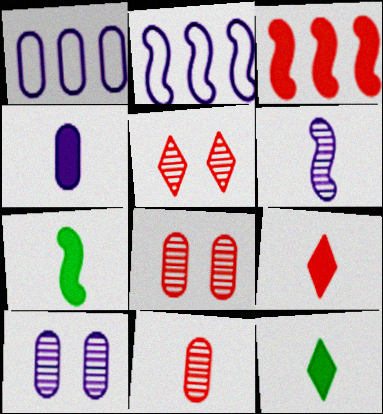[[1, 4, 10], 
[1, 5, 7], 
[2, 8, 12], 
[4, 7, 9]]